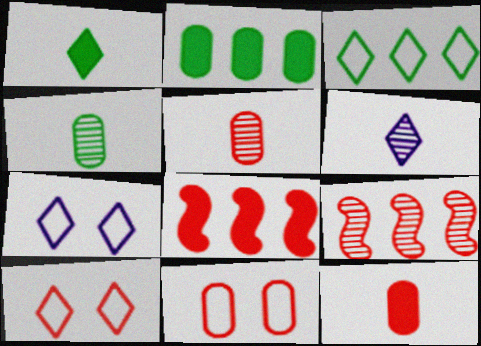[[4, 7, 8], 
[5, 8, 10], 
[9, 10, 12]]